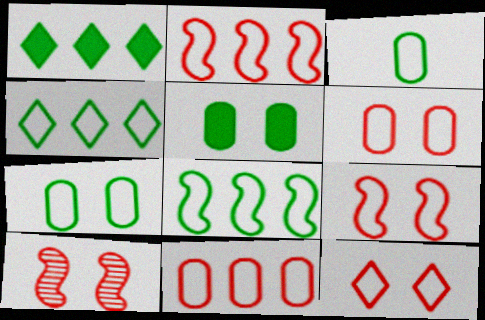[[6, 9, 12]]